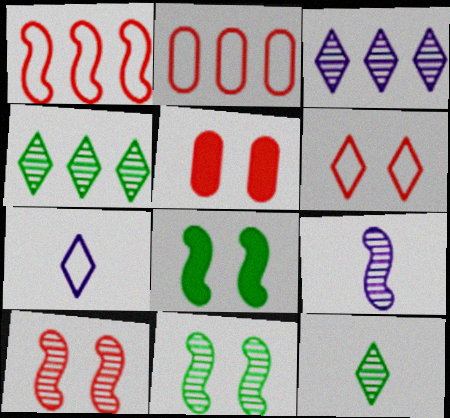[[1, 8, 9], 
[5, 6, 10]]